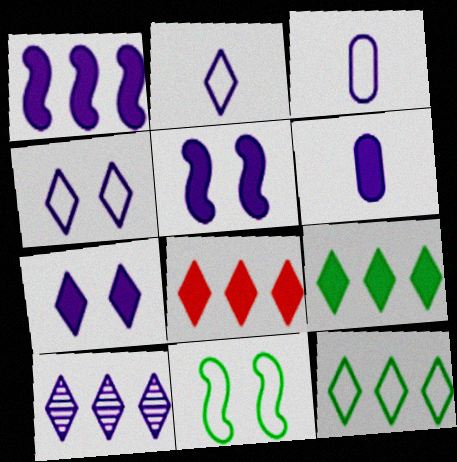[[1, 6, 7], 
[2, 7, 10], 
[3, 5, 10], 
[8, 10, 12]]